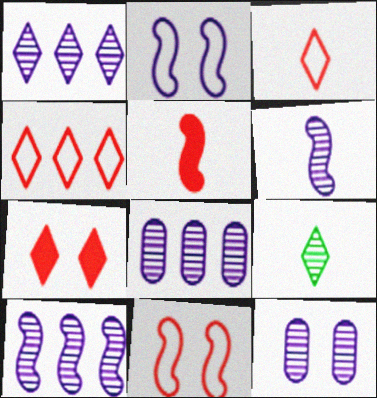[[1, 6, 12], 
[1, 8, 10]]